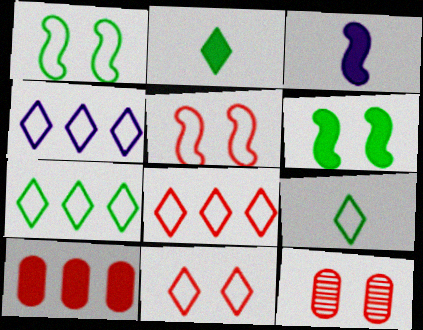[[3, 7, 12], 
[4, 7, 8], 
[4, 9, 11]]